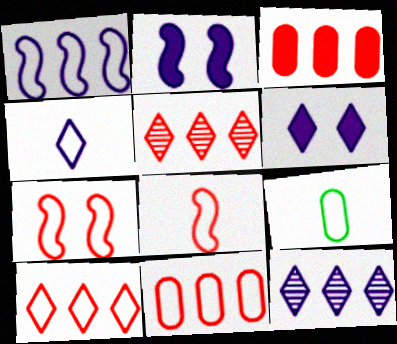[[2, 5, 9], 
[4, 6, 12], 
[4, 8, 9]]